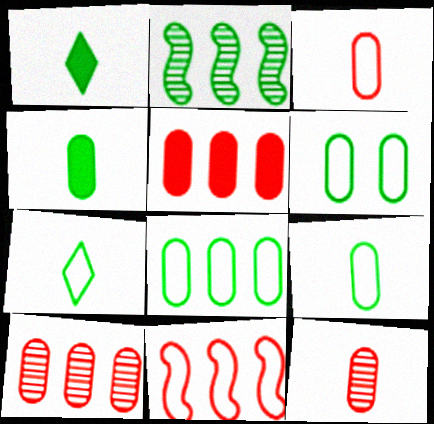[[1, 2, 6], 
[6, 8, 9]]